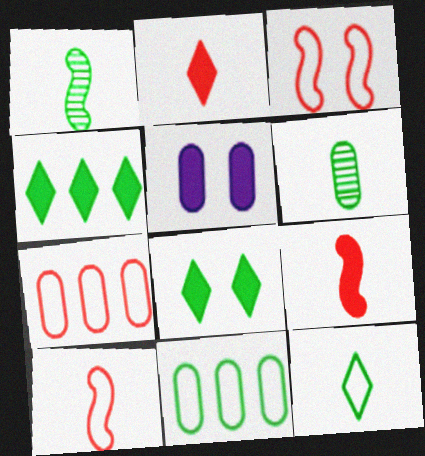[[1, 8, 11], 
[4, 5, 9], 
[5, 6, 7]]